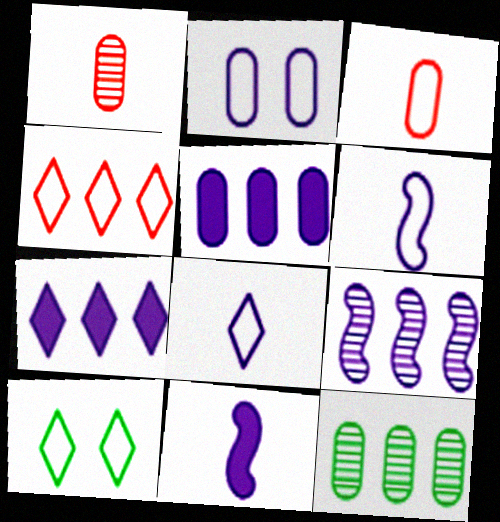[[4, 8, 10]]